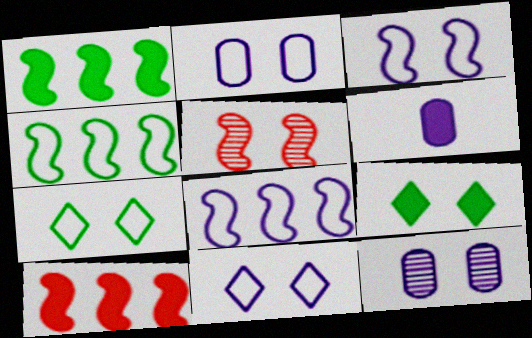[[2, 3, 11], 
[2, 5, 9], 
[6, 9, 10]]